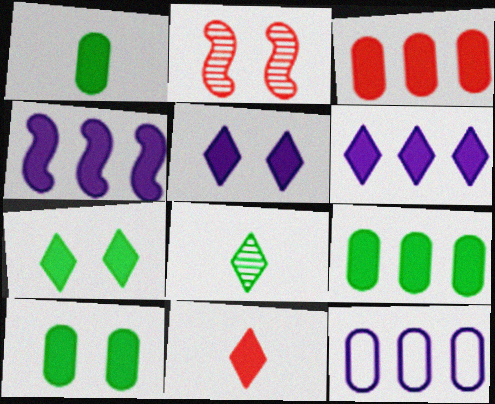[[1, 9, 10], 
[4, 10, 11], 
[6, 7, 11]]